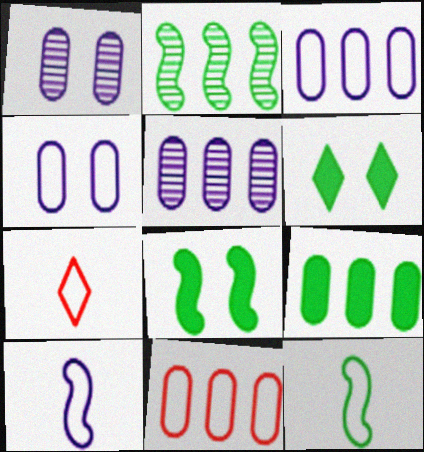[[2, 8, 12], 
[5, 7, 8], 
[5, 9, 11]]